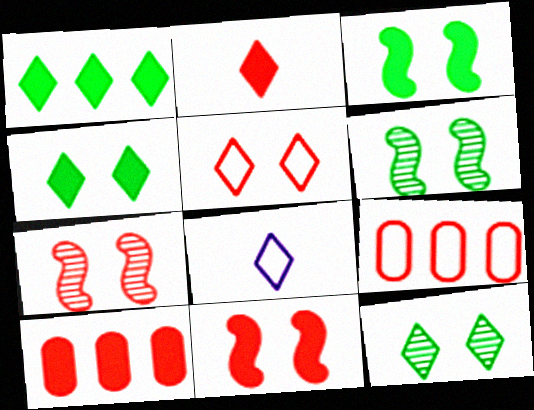[[2, 7, 9], 
[2, 10, 11], 
[6, 8, 10]]